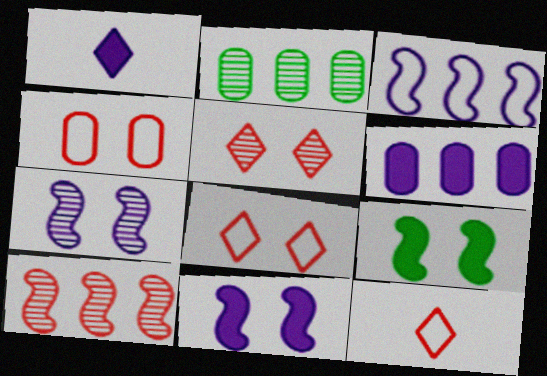[[1, 6, 11], 
[2, 11, 12]]